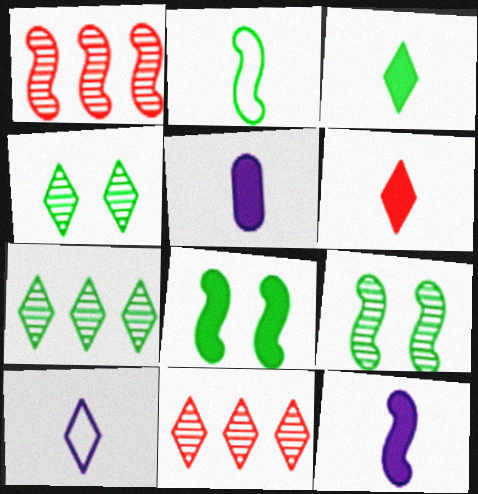[]